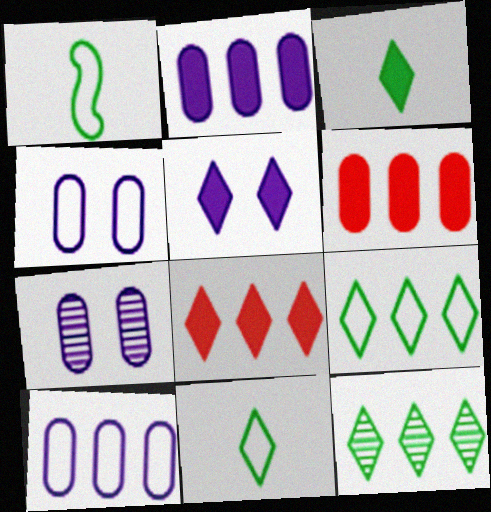[[1, 7, 8], 
[3, 5, 8]]